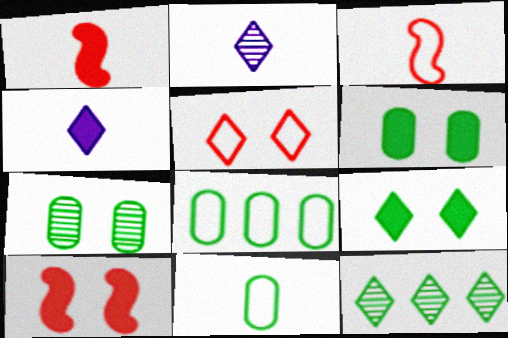[[1, 2, 11], 
[2, 8, 10], 
[4, 5, 12]]